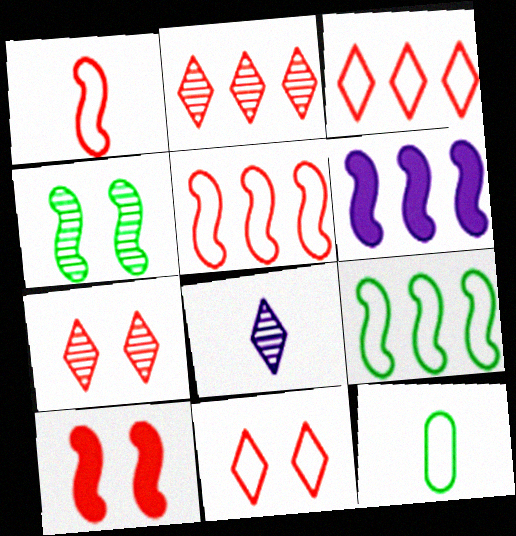[[1, 4, 6], 
[6, 7, 12]]